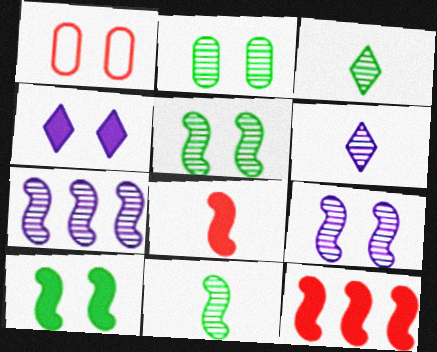[[1, 4, 5]]